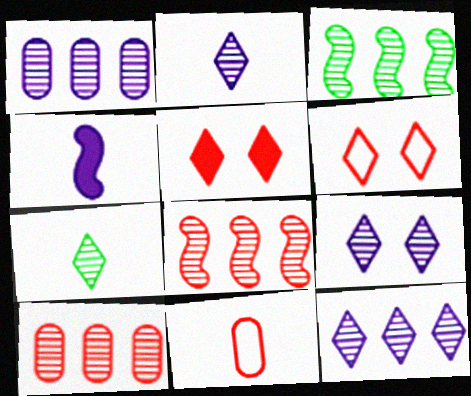[[2, 9, 12], 
[3, 10, 12], 
[4, 7, 11], 
[5, 8, 11]]